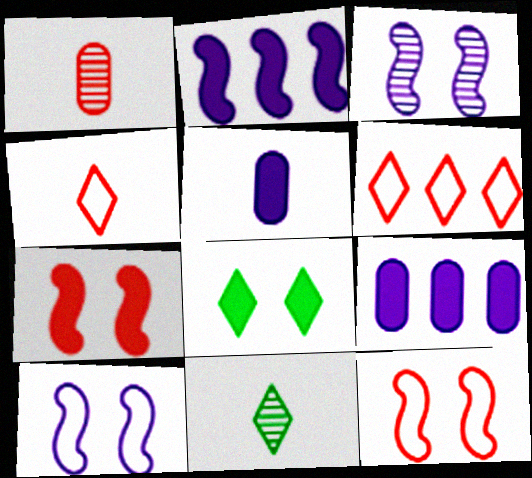[[1, 6, 7], 
[9, 11, 12]]